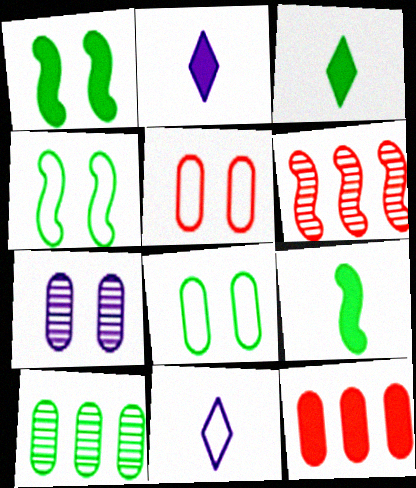[[1, 2, 12], 
[2, 6, 8], 
[3, 4, 10]]